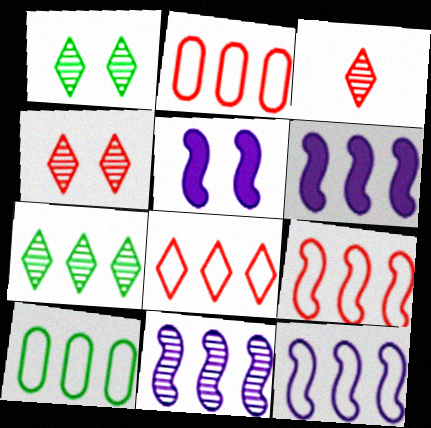[[2, 6, 7], 
[2, 8, 9], 
[3, 5, 10], 
[6, 11, 12], 
[8, 10, 12]]